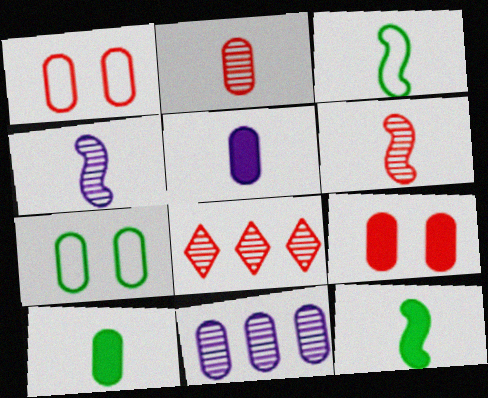[[1, 10, 11]]